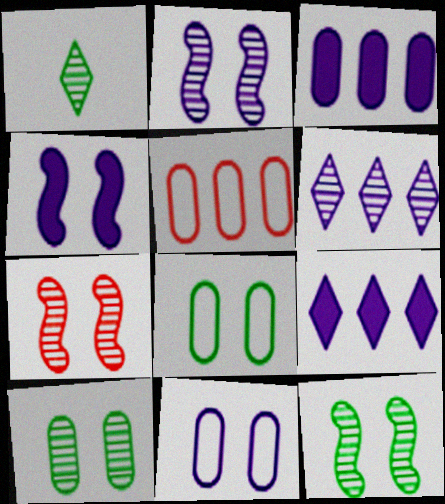[[1, 4, 5], 
[2, 7, 12]]